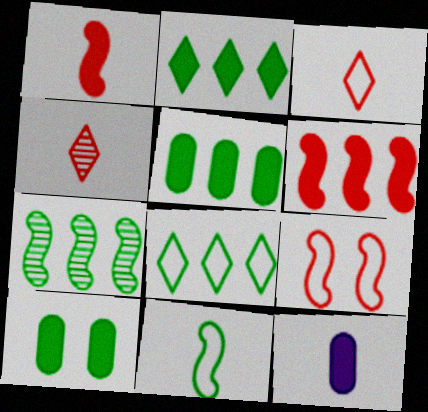[[4, 11, 12], 
[5, 7, 8]]